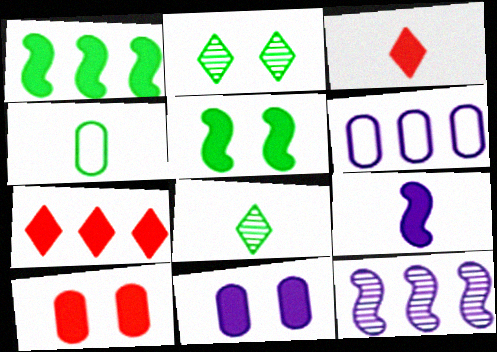[[1, 2, 4], 
[1, 3, 11]]